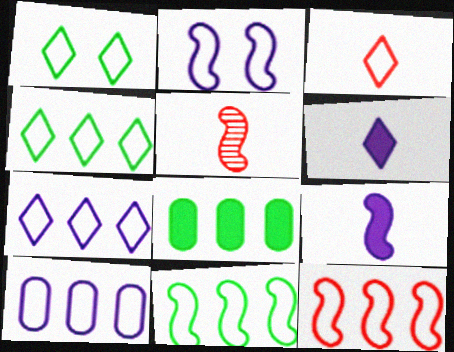[[1, 3, 7], 
[4, 10, 12]]